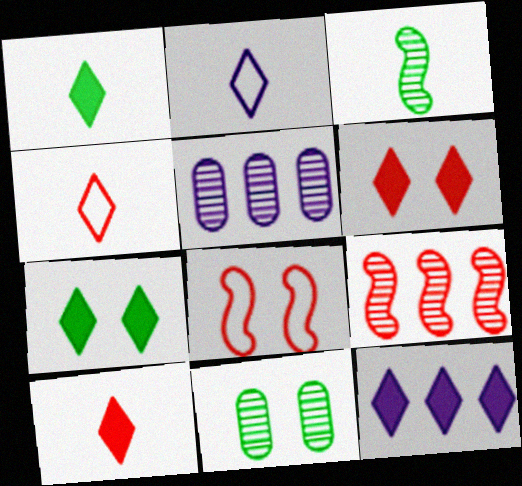[[1, 5, 8], 
[1, 6, 12], 
[7, 10, 12]]